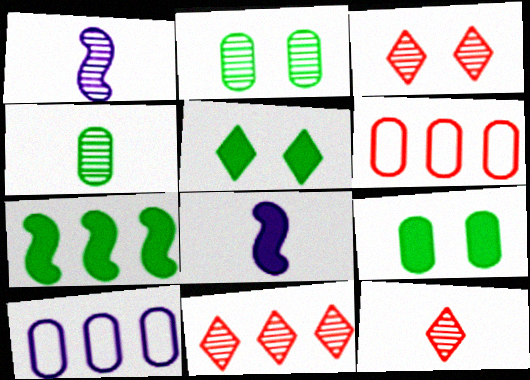[[1, 2, 11], 
[1, 4, 12], 
[1, 5, 6], 
[3, 11, 12], 
[7, 10, 11]]